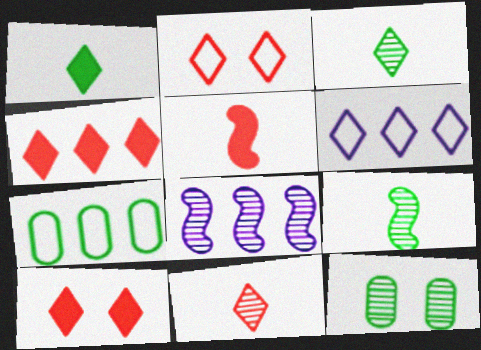[[2, 4, 11], 
[3, 6, 10], 
[4, 7, 8], 
[5, 6, 12], 
[8, 11, 12]]